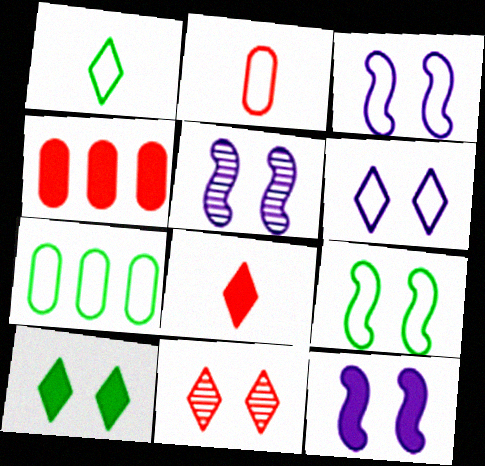[[1, 4, 5], 
[1, 7, 9], 
[3, 5, 12], 
[5, 7, 8], 
[6, 10, 11]]